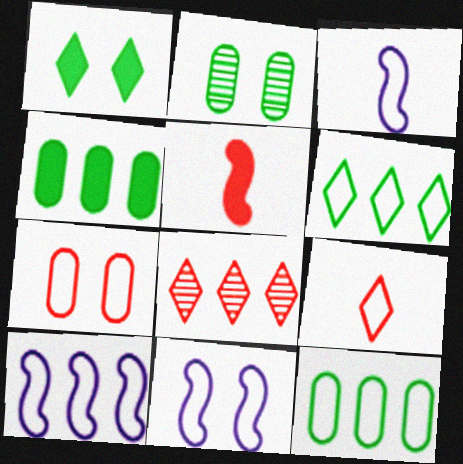[[3, 6, 7], 
[3, 10, 11], 
[4, 8, 10], 
[5, 7, 8], 
[9, 11, 12]]